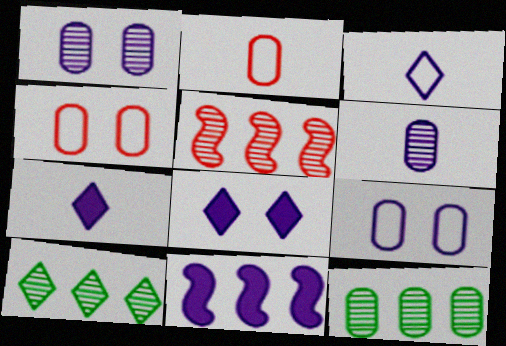[[1, 3, 11]]